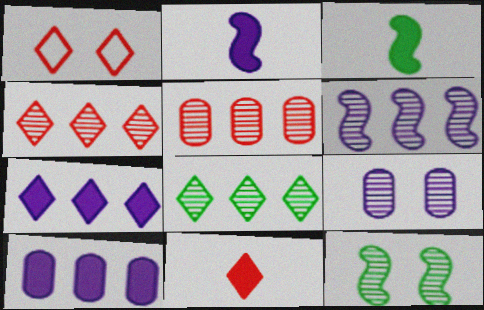[[1, 4, 11], 
[5, 6, 8]]